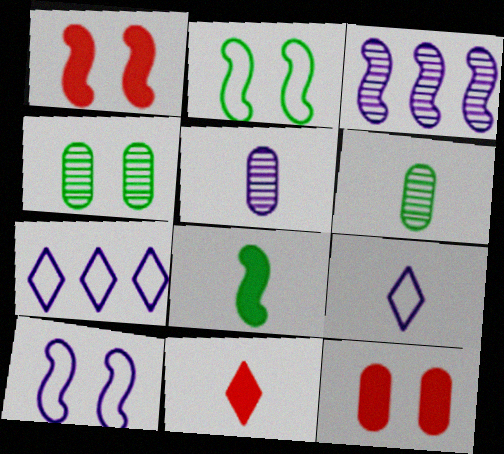[[1, 6, 7]]